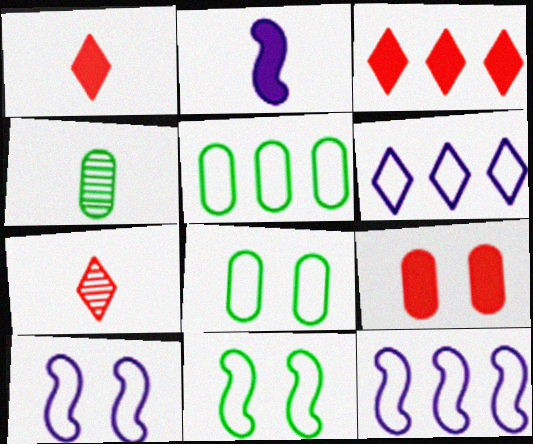[[3, 4, 10]]